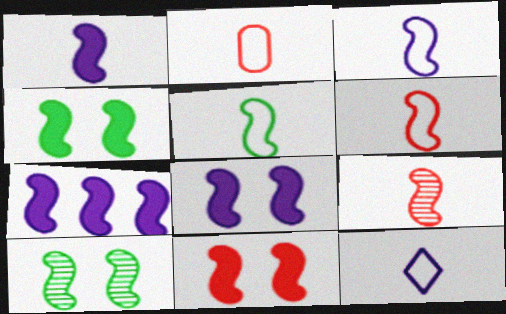[[1, 5, 9], 
[1, 7, 8], 
[2, 5, 12], 
[3, 5, 6], 
[4, 8, 11], 
[6, 7, 10]]